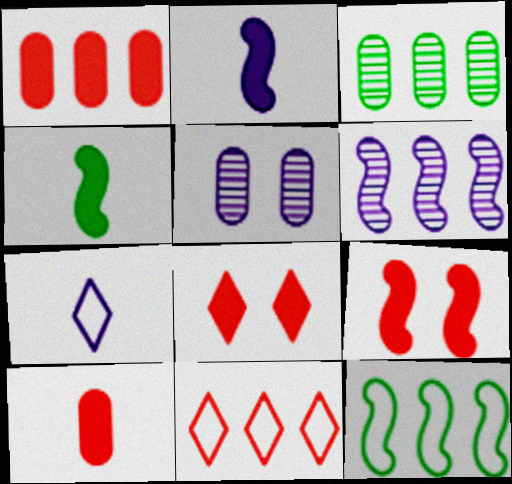[[3, 7, 9], 
[4, 5, 11]]